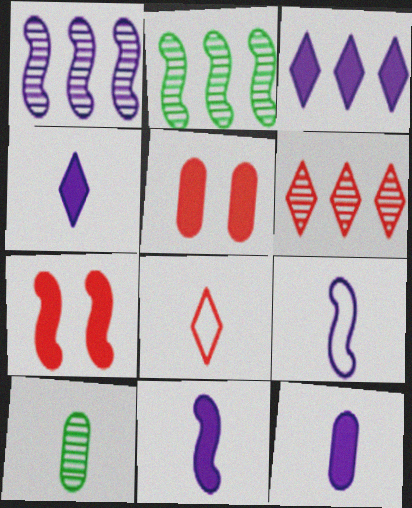[[2, 7, 9], 
[4, 11, 12], 
[8, 10, 11]]